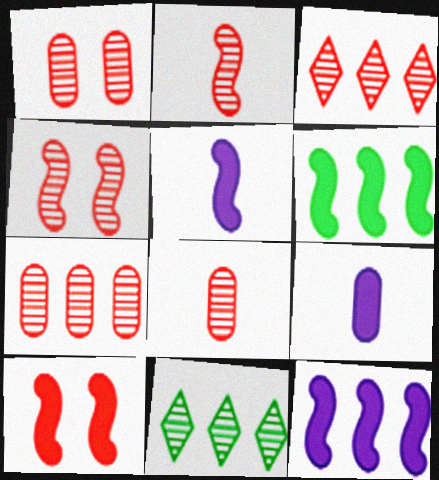[[1, 2, 3], 
[1, 7, 8], 
[3, 4, 8], 
[5, 6, 10]]